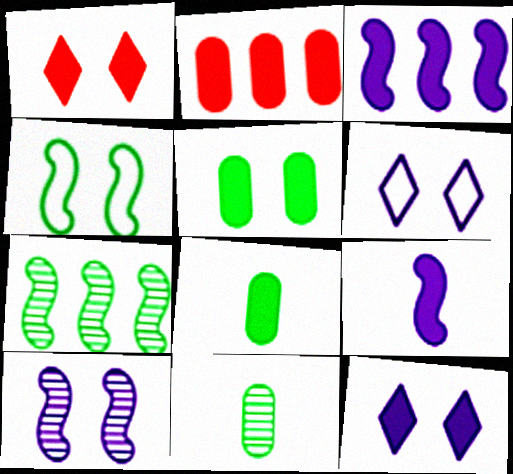[[1, 3, 8]]